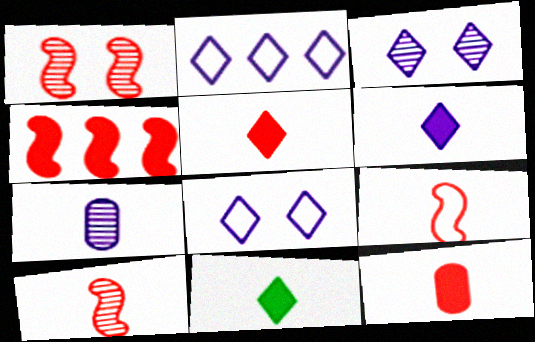[[1, 4, 9], 
[2, 3, 6], 
[5, 6, 11], 
[7, 9, 11]]